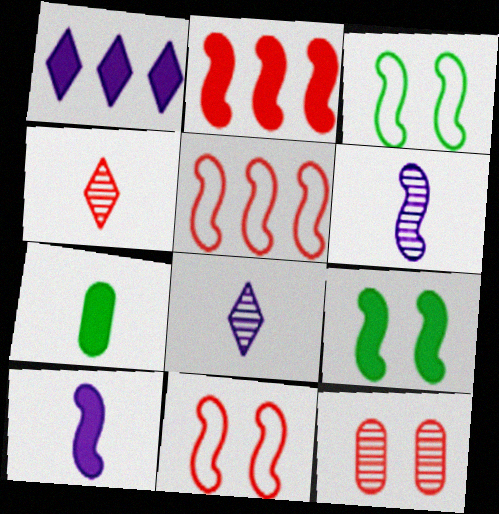[[2, 3, 6], 
[2, 9, 10], 
[5, 6, 9]]